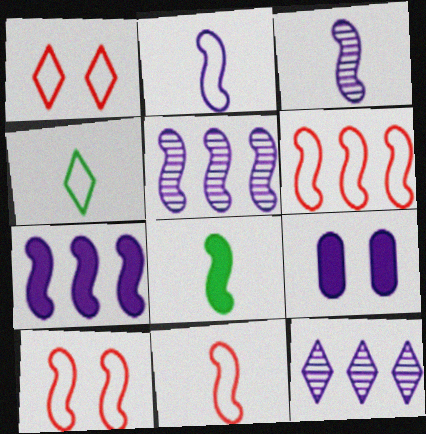[[2, 9, 12], 
[3, 8, 11], 
[5, 8, 10], 
[6, 10, 11]]